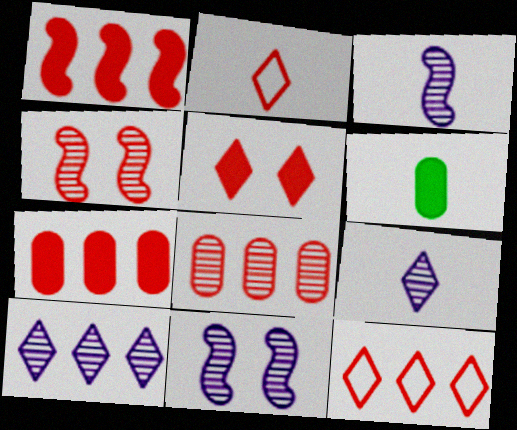[[1, 8, 12], 
[2, 3, 6], 
[2, 4, 7], 
[6, 11, 12]]